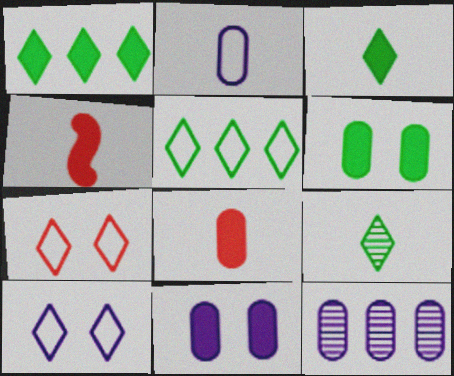[[1, 4, 11], 
[2, 4, 9], 
[2, 11, 12]]